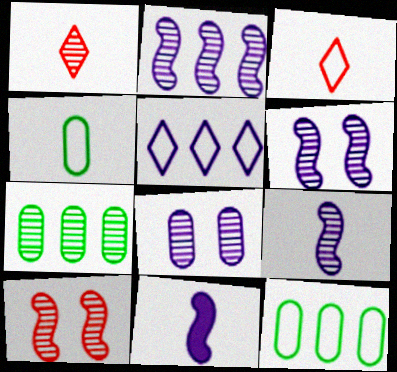[[1, 4, 11], 
[1, 6, 7], 
[2, 6, 9], 
[5, 8, 11]]